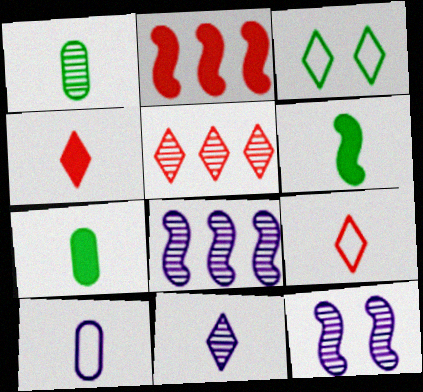[[1, 5, 12]]